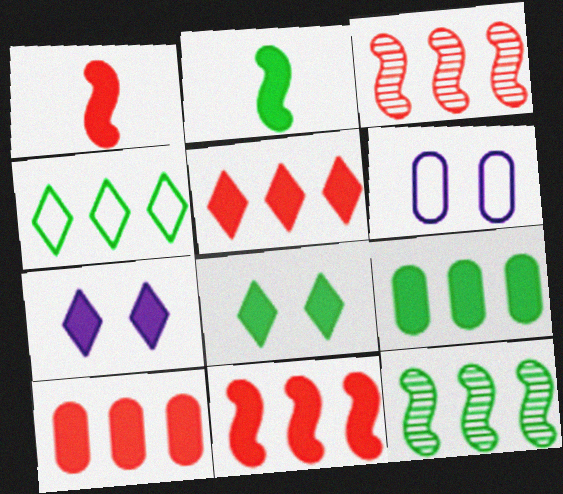[[1, 7, 9], 
[2, 7, 10], 
[2, 8, 9], 
[4, 9, 12], 
[5, 10, 11]]